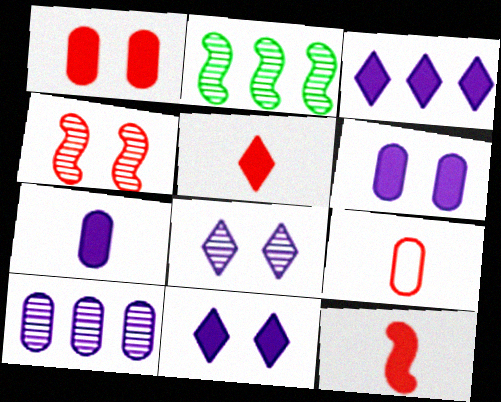[[2, 9, 11]]